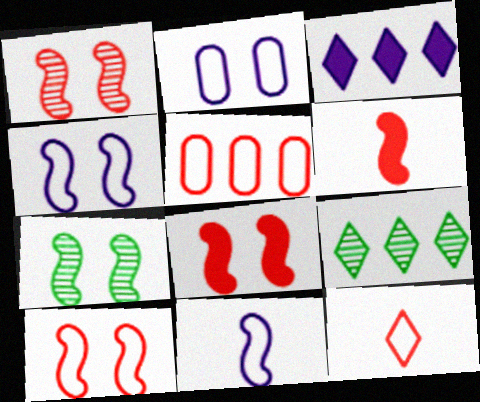[[1, 8, 10], 
[2, 6, 9], 
[4, 7, 8], 
[5, 10, 12]]